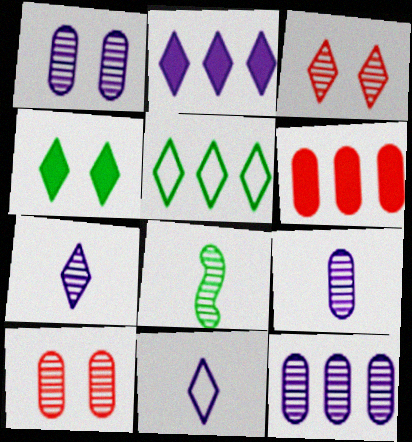[[1, 9, 12], 
[3, 8, 12]]